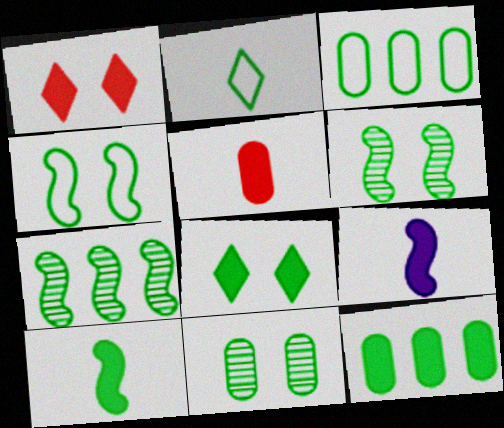[[1, 9, 12], 
[2, 3, 4], 
[2, 6, 12], 
[4, 7, 10], 
[4, 8, 11], 
[8, 10, 12]]